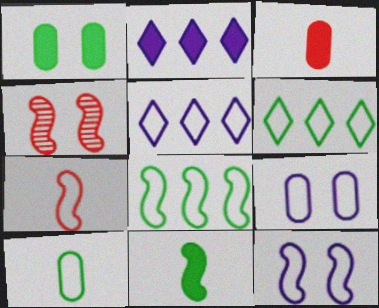[[2, 4, 10], 
[6, 7, 9], 
[7, 8, 12]]